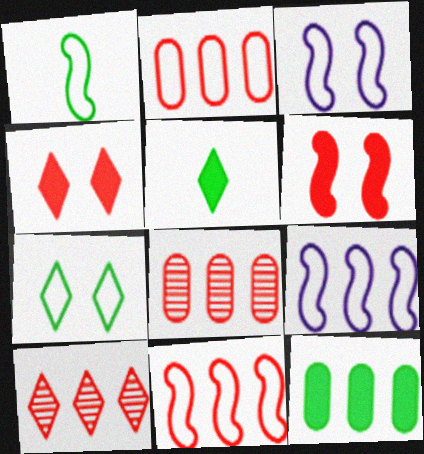[[1, 3, 11], 
[3, 5, 8], 
[9, 10, 12]]